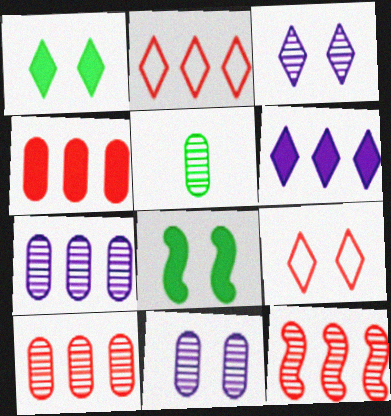[[1, 3, 9], 
[2, 4, 12], 
[3, 5, 12], 
[5, 10, 11], 
[8, 9, 11]]